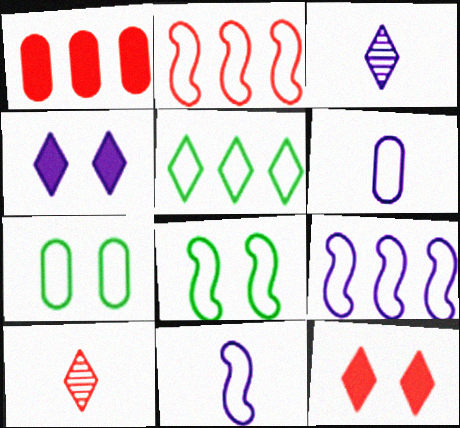[[1, 3, 8], 
[2, 8, 11], 
[3, 5, 12], 
[4, 5, 10]]